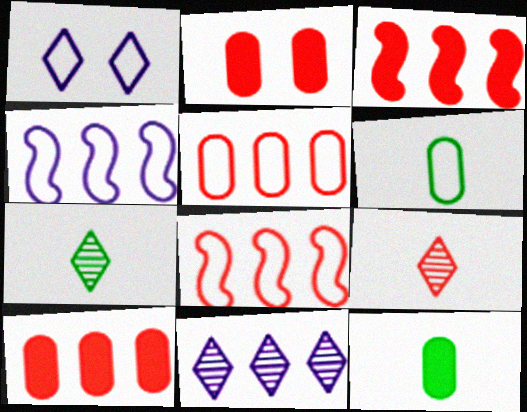[[1, 6, 8], 
[2, 4, 7], 
[2, 8, 9]]